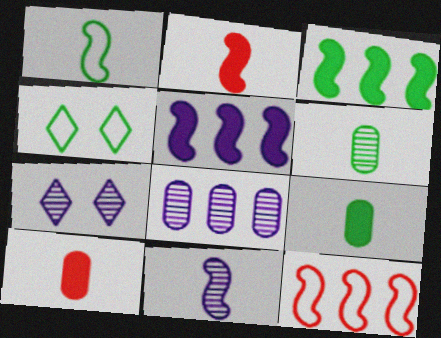[[1, 2, 11], 
[2, 4, 8], 
[3, 4, 6], 
[7, 8, 11], 
[7, 9, 12]]